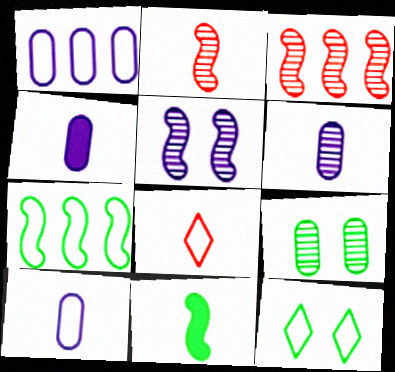[[3, 4, 12], 
[4, 6, 10], 
[6, 8, 11]]